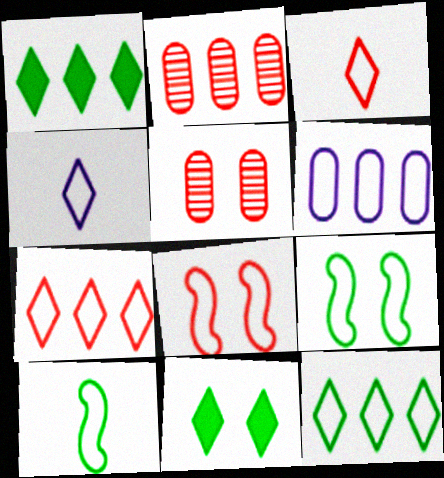[[3, 6, 9]]